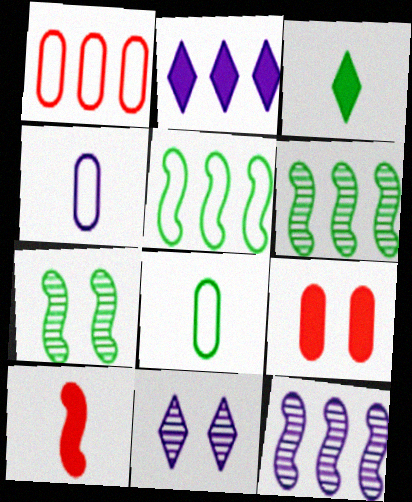[[1, 2, 6]]